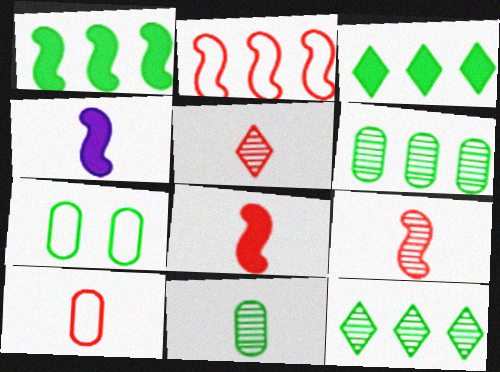[[5, 8, 10]]